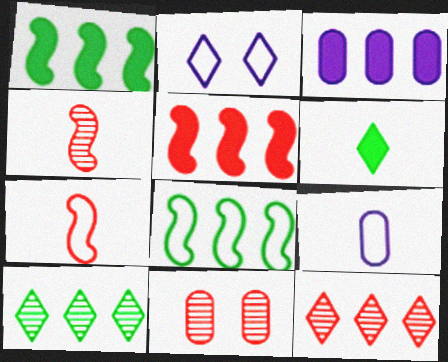[[2, 6, 12], 
[3, 8, 12], 
[4, 6, 9], 
[4, 11, 12]]